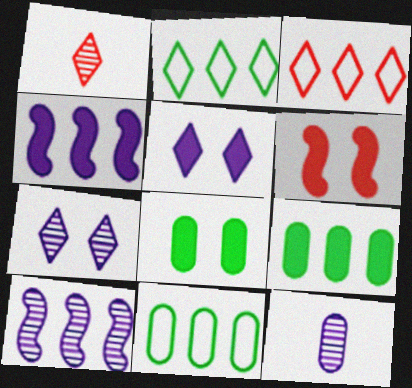[[1, 2, 5], 
[2, 6, 12], 
[3, 9, 10], 
[5, 6, 8], 
[7, 10, 12]]